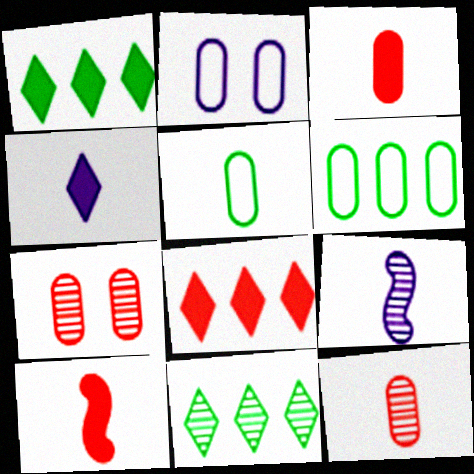[[2, 10, 11], 
[7, 9, 11]]